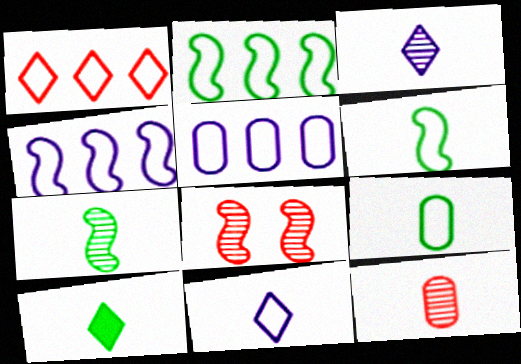[[1, 2, 5], 
[3, 7, 12], 
[5, 8, 10], 
[7, 9, 10]]